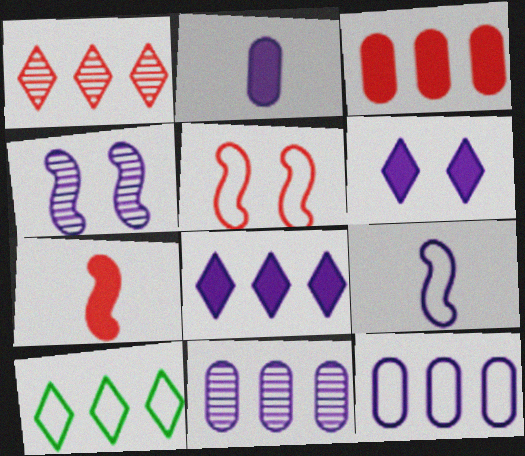[[1, 8, 10], 
[6, 9, 11]]